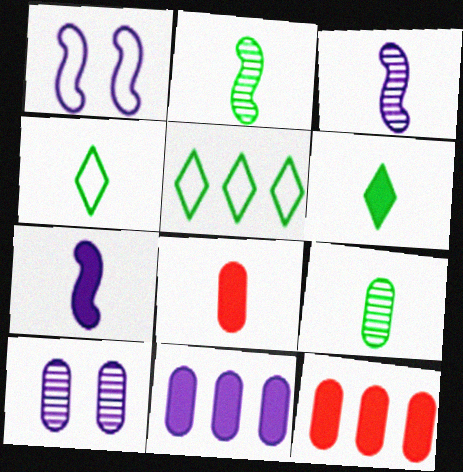[[3, 4, 8], 
[6, 7, 8]]